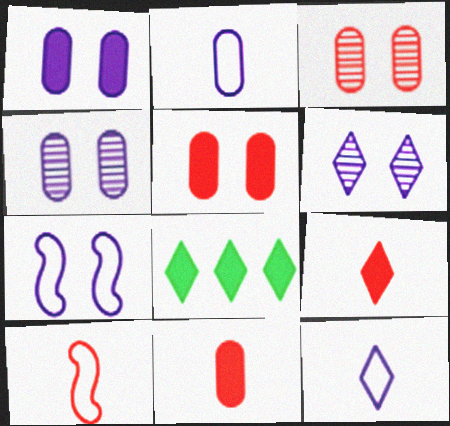[[1, 6, 7], 
[4, 8, 10]]